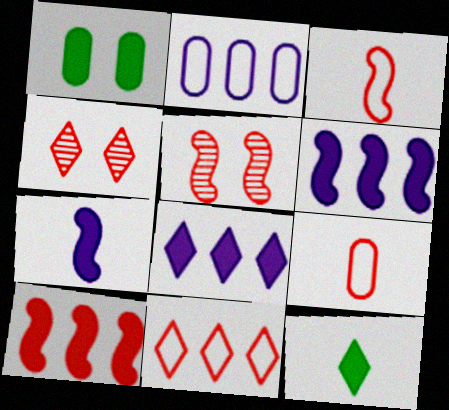[[2, 5, 12], 
[3, 5, 10], 
[4, 9, 10]]